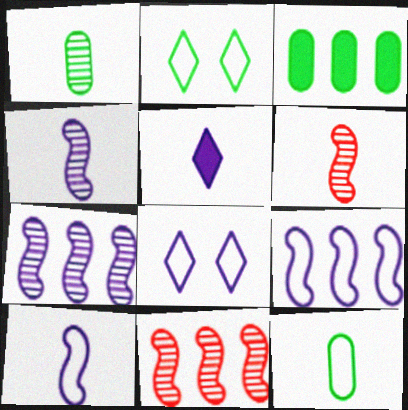[[3, 6, 8], 
[5, 6, 12]]